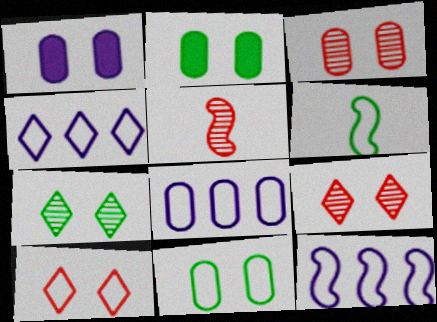[[1, 3, 11], 
[2, 4, 5], 
[4, 8, 12], 
[6, 8, 10]]